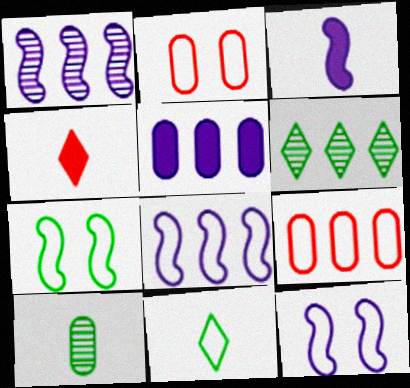[[1, 3, 12], 
[2, 3, 6], 
[2, 5, 10], 
[2, 8, 11], 
[9, 11, 12]]